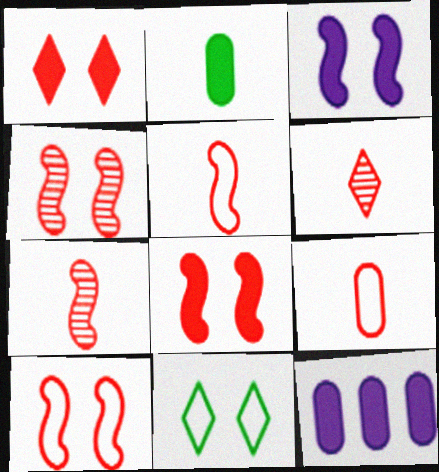[[4, 8, 10], 
[7, 11, 12]]